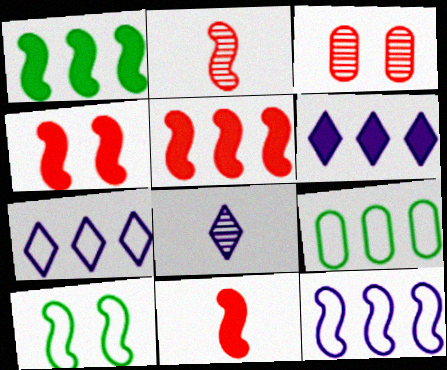[[4, 5, 11], 
[4, 8, 9]]